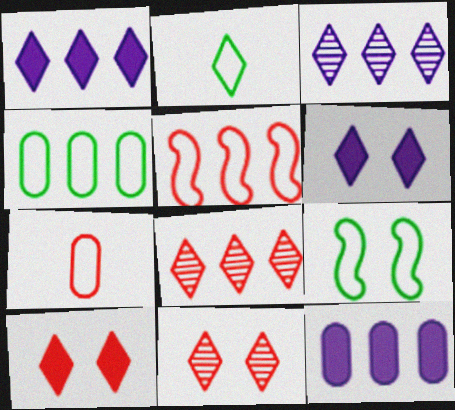[[1, 2, 11], 
[2, 3, 10], 
[2, 4, 9], 
[2, 6, 8]]